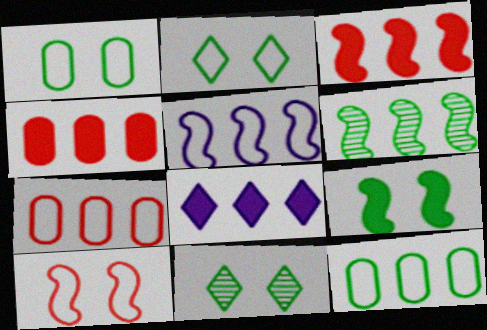[[1, 9, 11], 
[3, 5, 6], 
[6, 7, 8]]